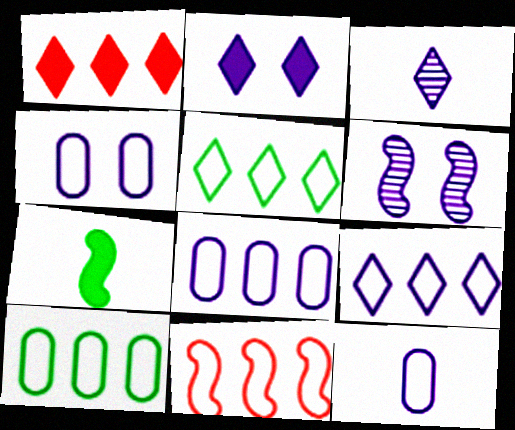[[2, 3, 9], 
[2, 4, 6], 
[4, 8, 12], 
[5, 8, 11], 
[6, 7, 11], 
[9, 10, 11]]